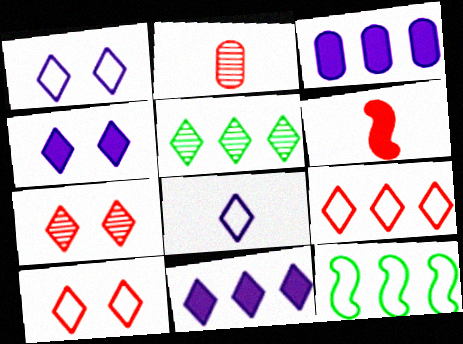[[2, 4, 12], 
[5, 9, 11]]